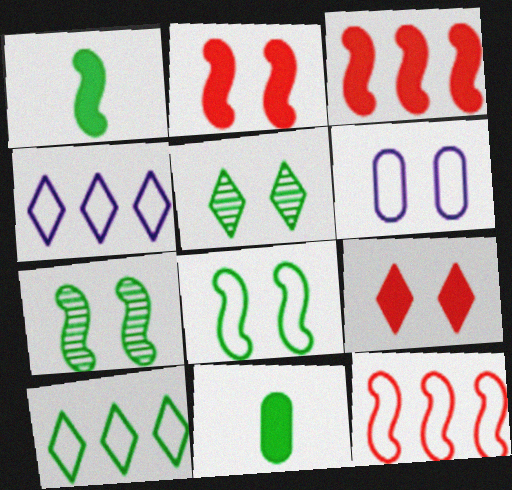[[2, 5, 6], 
[6, 7, 9], 
[7, 10, 11]]